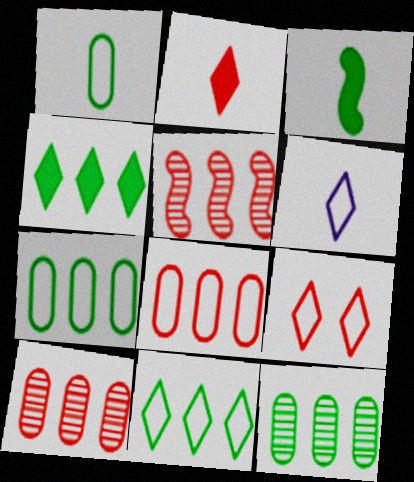[[6, 9, 11]]